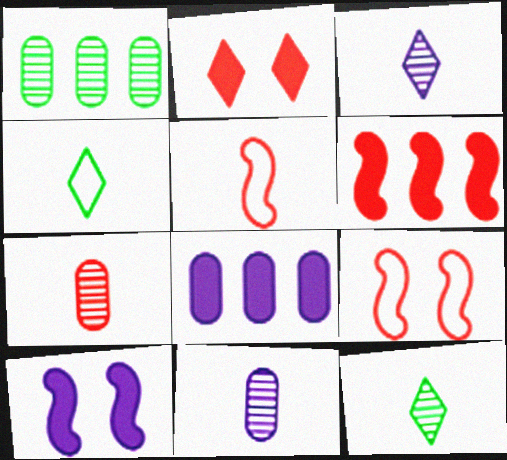[[8, 9, 12]]